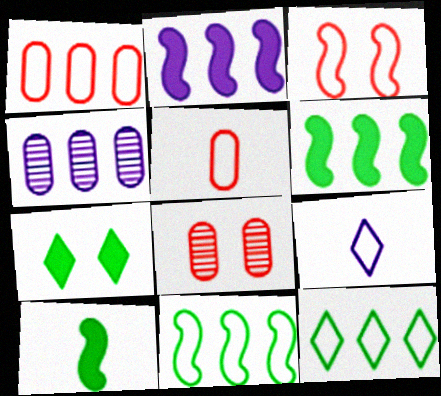[[6, 8, 9]]